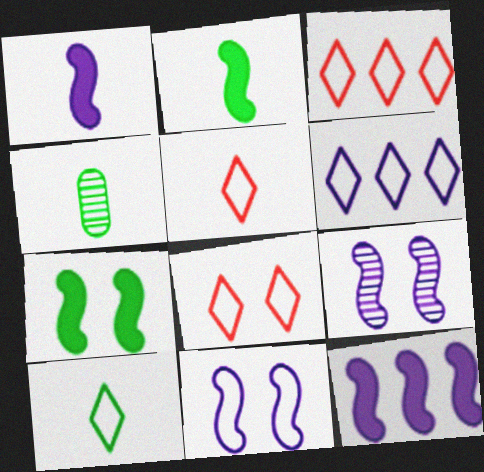[[1, 4, 5], 
[2, 4, 10], 
[3, 5, 8], 
[4, 8, 12], 
[6, 8, 10]]